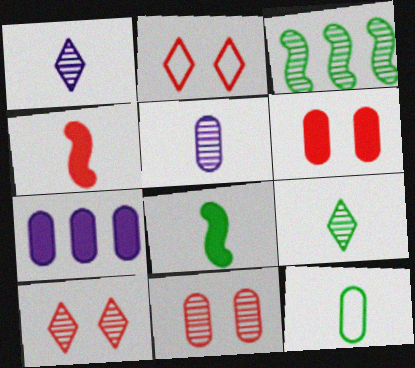[[1, 3, 11], 
[1, 4, 12], 
[3, 5, 10], 
[7, 11, 12], 
[8, 9, 12]]